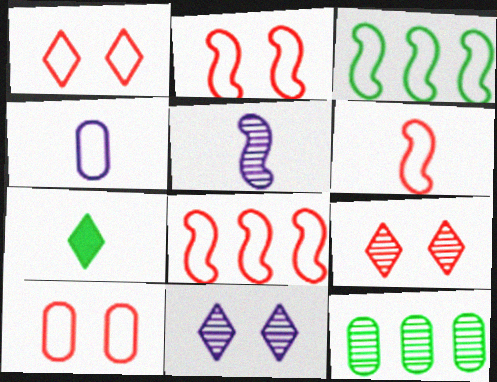[[1, 2, 10], 
[1, 3, 4], 
[2, 6, 8], 
[5, 9, 12]]